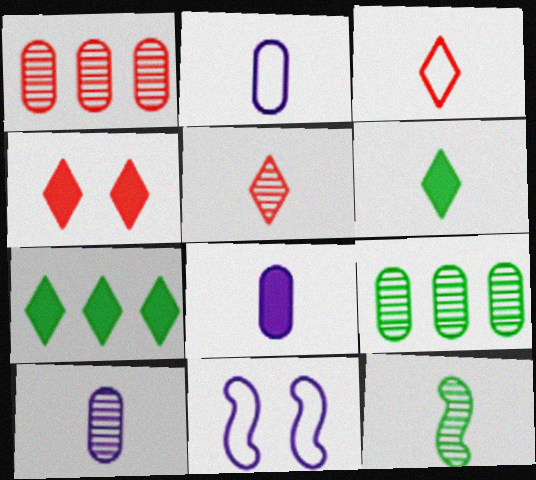[[1, 6, 11], 
[2, 8, 10], 
[3, 8, 12], 
[5, 10, 12]]